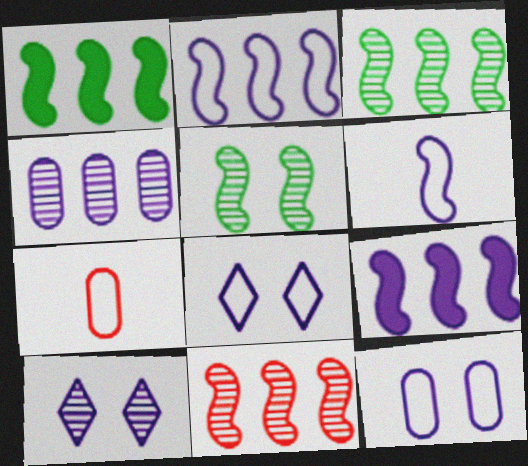[[1, 2, 11], 
[1, 7, 10]]